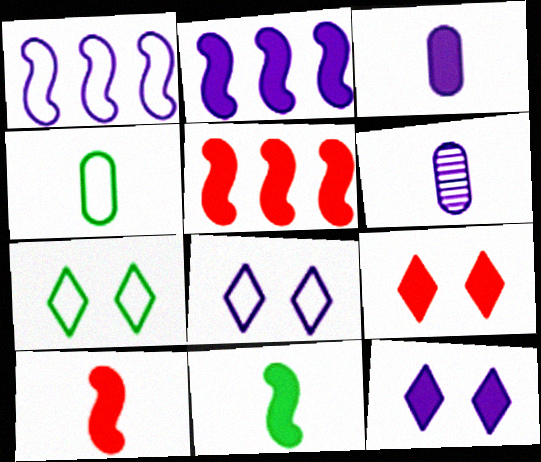[[1, 6, 12], 
[2, 3, 12], 
[2, 6, 8], 
[5, 6, 7]]